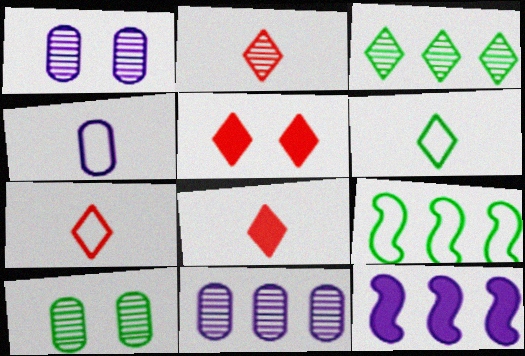[[1, 8, 9], 
[2, 7, 8], 
[7, 10, 12]]